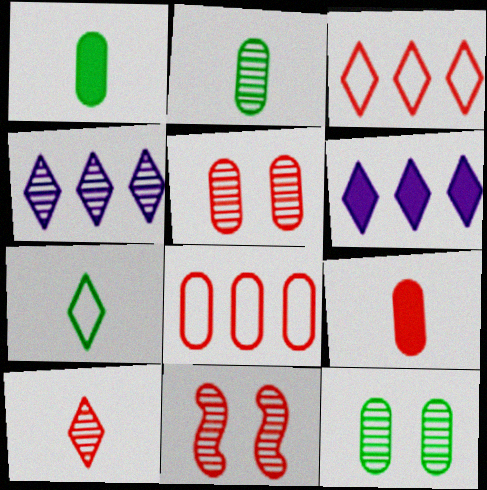[[2, 4, 11], 
[3, 9, 11], 
[5, 8, 9]]